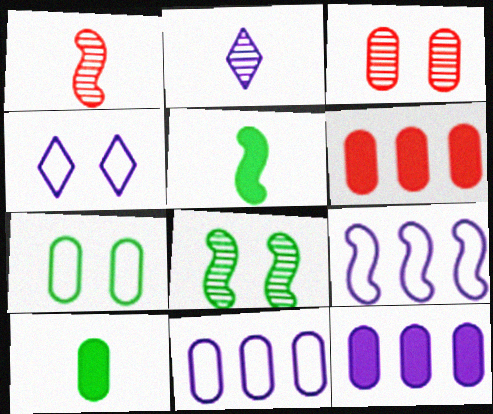[[3, 10, 11]]